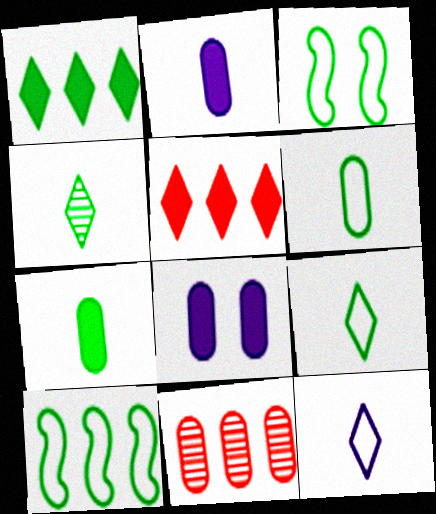[[6, 8, 11]]